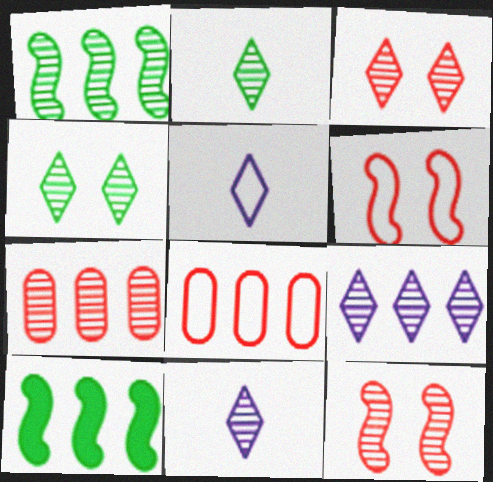[[1, 7, 9], 
[2, 3, 9], 
[8, 9, 10]]